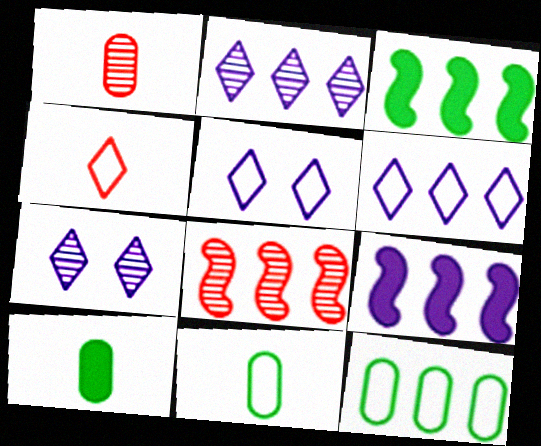[[1, 3, 5], 
[5, 8, 10]]